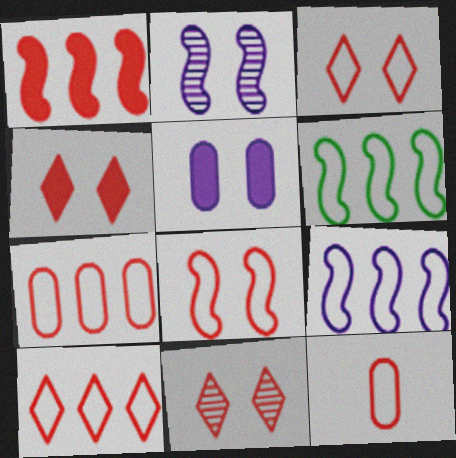[[1, 11, 12], 
[3, 4, 11], 
[8, 10, 12]]